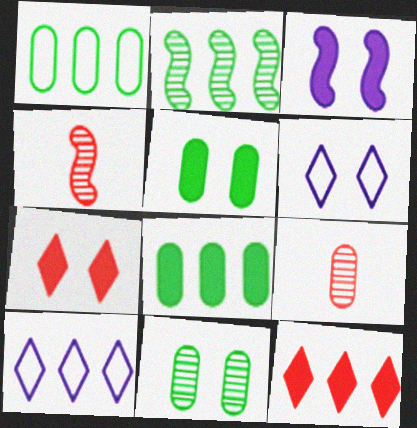[[3, 5, 7], 
[4, 5, 10], 
[4, 6, 8]]